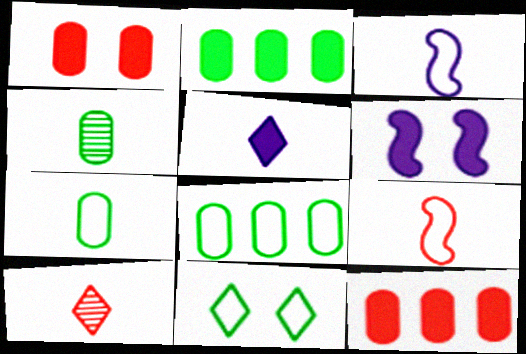[[4, 5, 9], 
[6, 8, 10]]